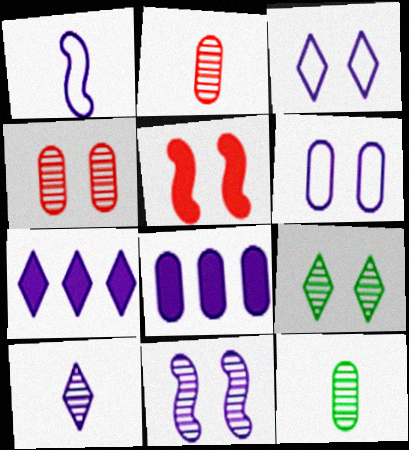[[3, 7, 10], 
[4, 9, 11], 
[5, 6, 9]]